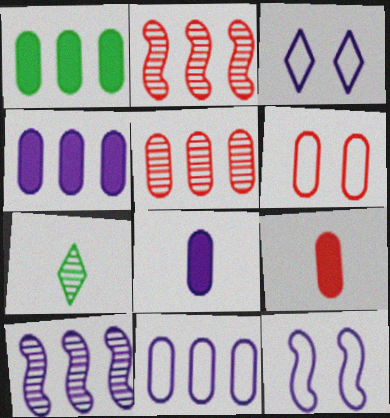[[1, 5, 11], 
[3, 8, 10], 
[5, 6, 9]]